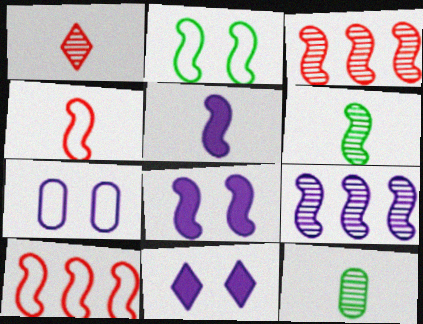[[2, 3, 5], 
[4, 5, 6], 
[6, 8, 10], 
[10, 11, 12]]